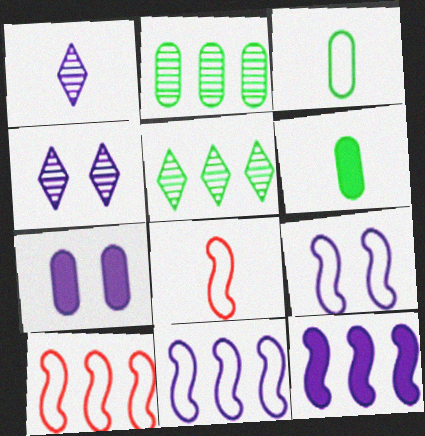[[1, 6, 8], 
[1, 7, 11], 
[4, 6, 10], 
[4, 7, 9], 
[5, 7, 8]]